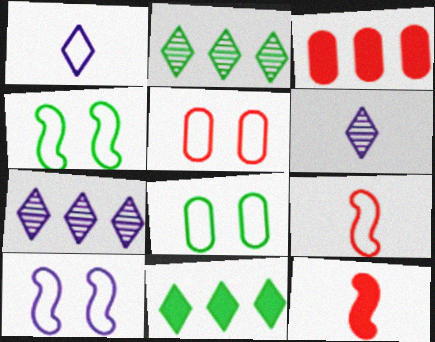[[3, 4, 6], 
[7, 8, 12]]